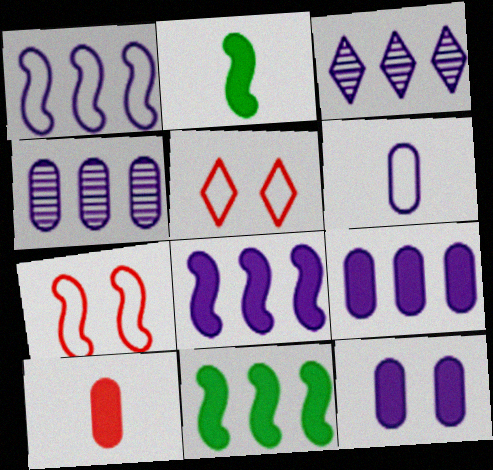[[1, 3, 9], 
[2, 4, 5], 
[4, 6, 12]]